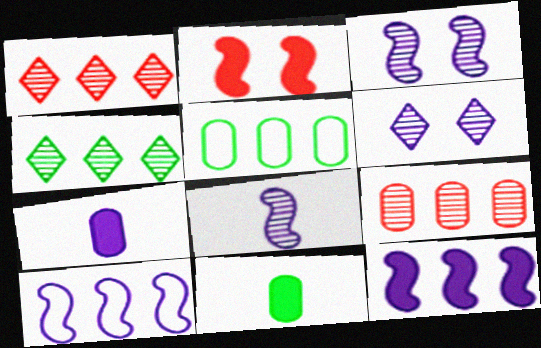[[1, 5, 12], 
[6, 7, 10]]